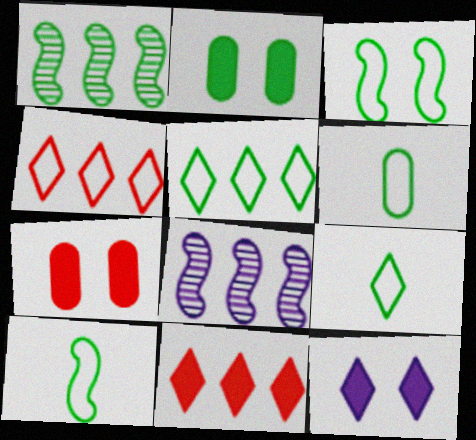[[1, 2, 9], 
[3, 5, 6], 
[6, 9, 10], 
[7, 8, 9]]